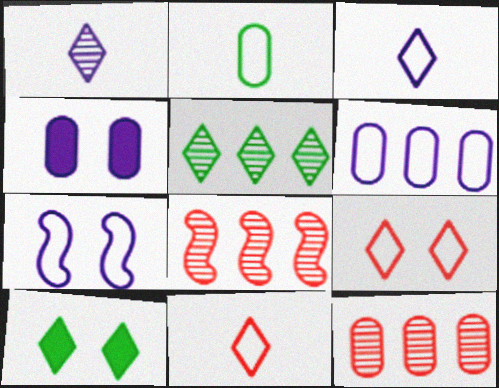[[2, 4, 12], 
[3, 6, 7]]